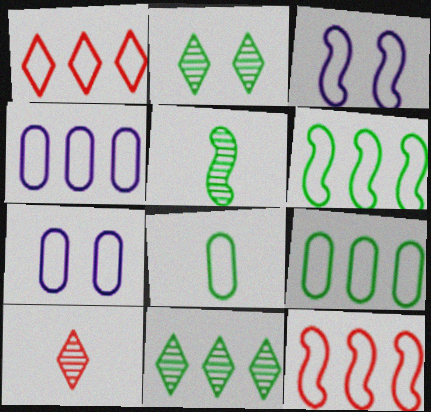[[1, 3, 8], 
[1, 4, 6]]